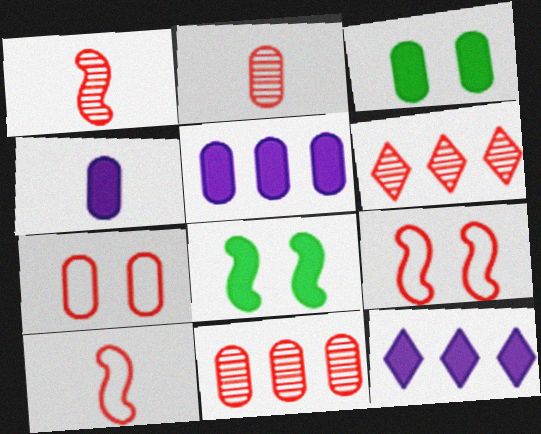[]